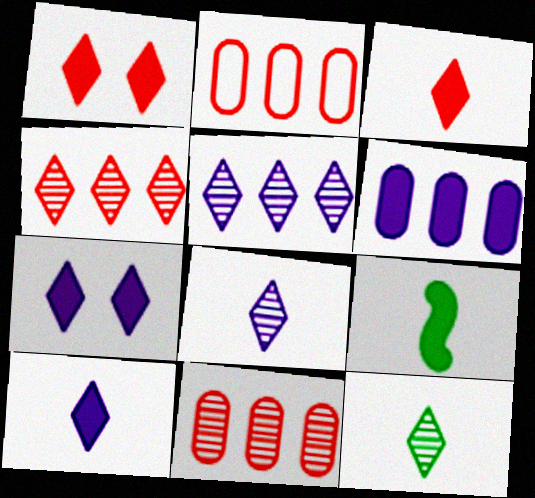[[1, 6, 9]]